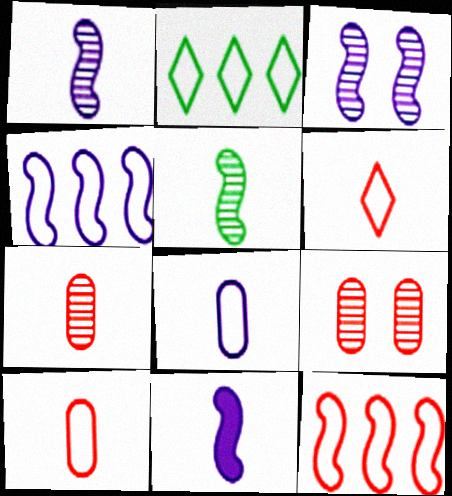[[2, 9, 11], 
[3, 4, 11]]